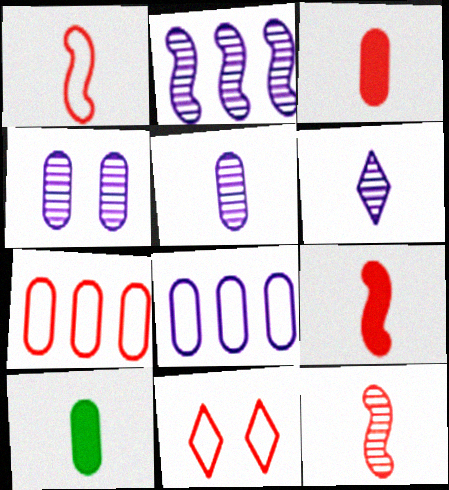[[1, 6, 10], 
[1, 7, 11], 
[1, 9, 12], 
[2, 4, 6], 
[2, 10, 11], 
[4, 7, 10]]